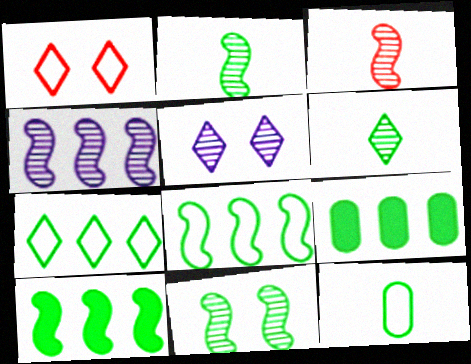[[3, 4, 11]]